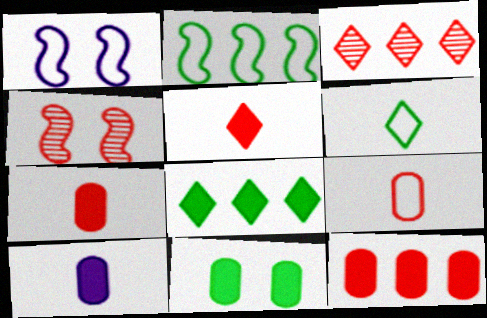[[10, 11, 12]]